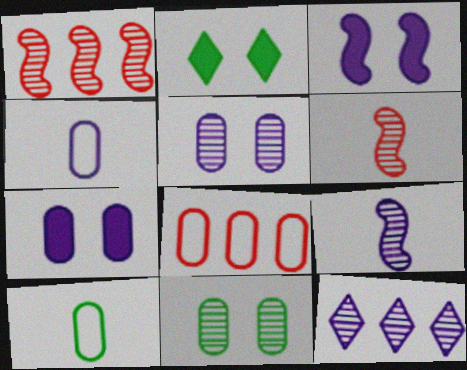[[1, 2, 4], 
[2, 8, 9], 
[3, 4, 12], 
[5, 9, 12], 
[6, 11, 12]]